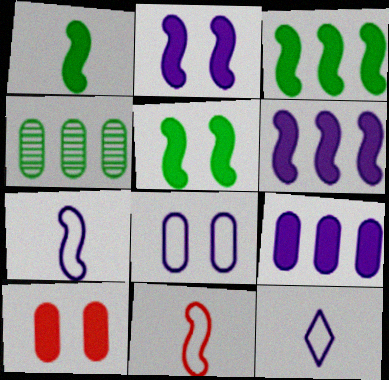[[1, 3, 5]]